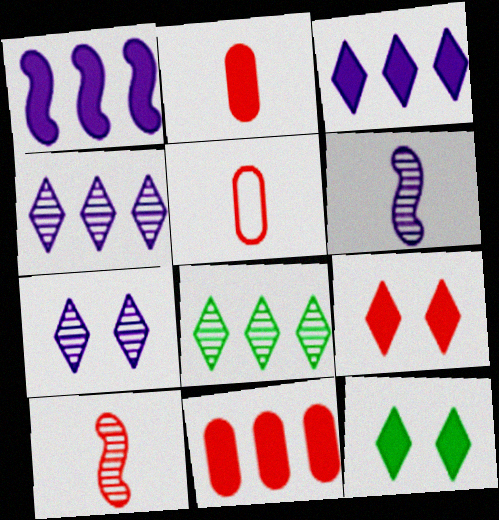[[1, 2, 12]]